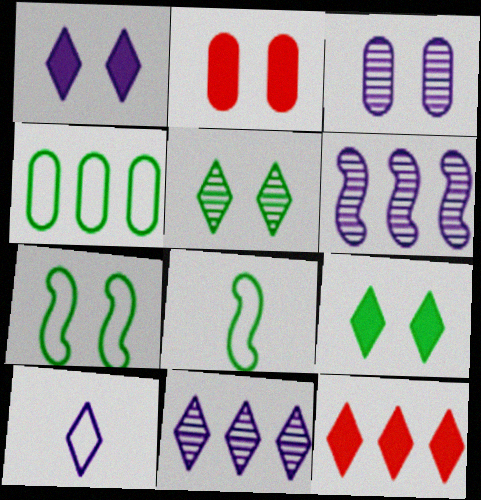[[1, 10, 11], 
[2, 8, 11], 
[3, 8, 12], 
[4, 6, 12], 
[5, 10, 12]]